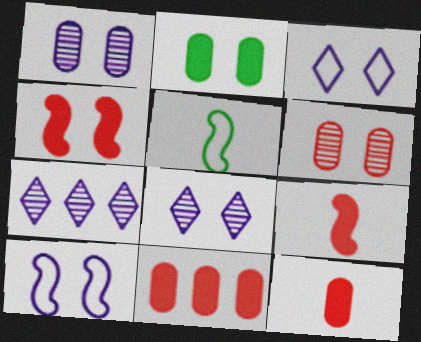[[5, 8, 11]]